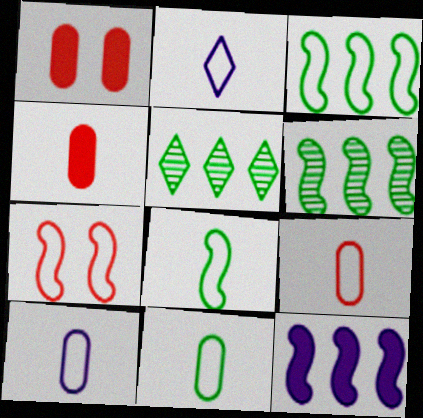[[1, 2, 6], 
[2, 8, 9], 
[9, 10, 11]]